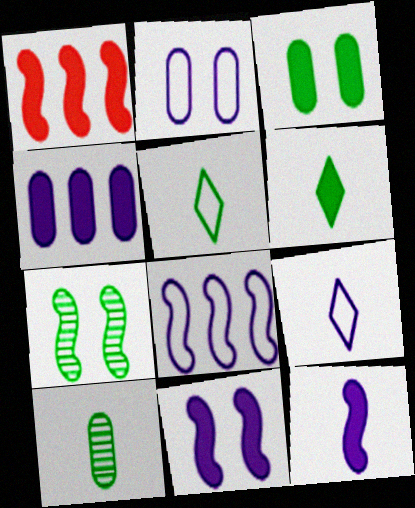[[2, 8, 9]]